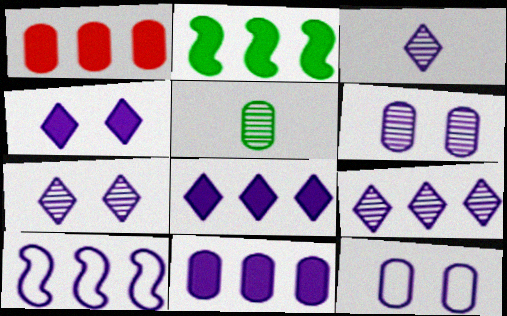[[1, 2, 8], 
[1, 5, 12], 
[3, 7, 9], 
[9, 10, 11]]